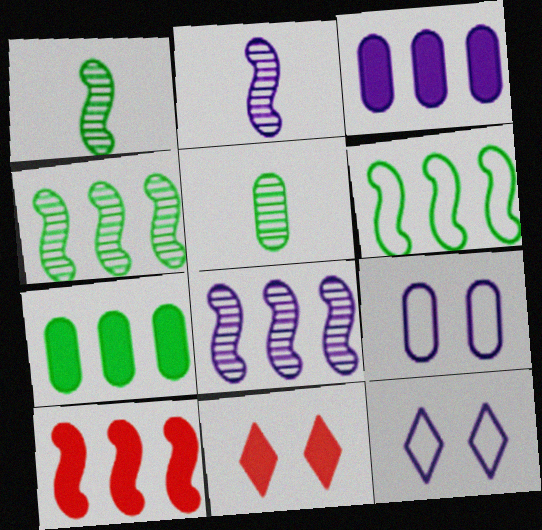[[2, 3, 12], 
[5, 10, 12], 
[6, 8, 10]]